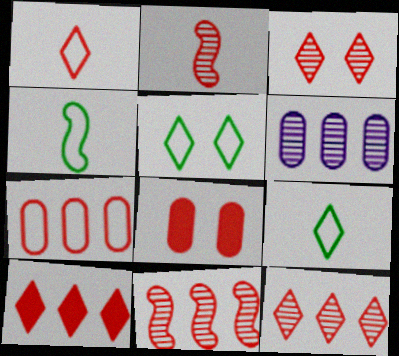[[1, 3, 10], 
[1, 8, 11], 
[7, 10, 11]]